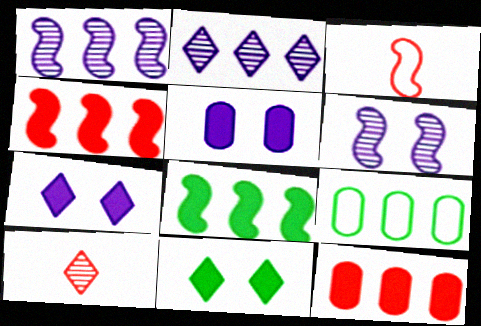[[2, 4, 9], 
[3, 6, 8]]